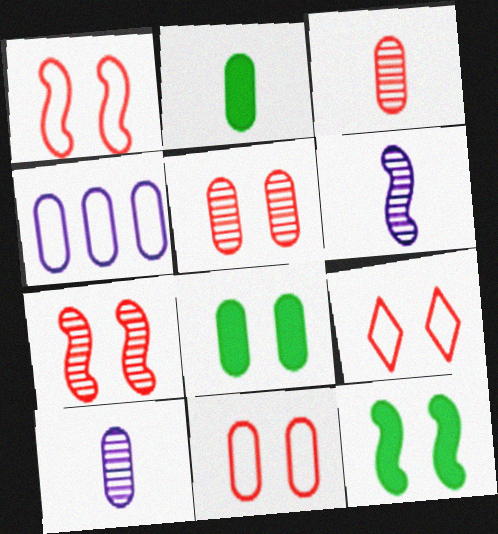[[1, 9, 11], 
[2, 4, 5], 
[3, 4, 8]]